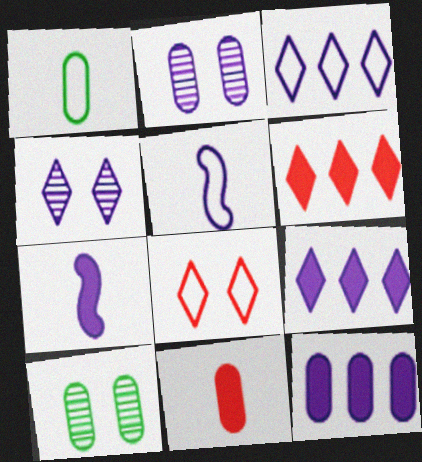[[2, 3, 7], 
[2, 5, 9], 
[4, 5, 12], 
[5, 6, 10]]